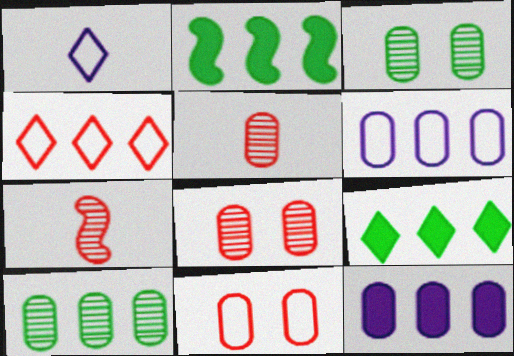[[1, 2, 8]]